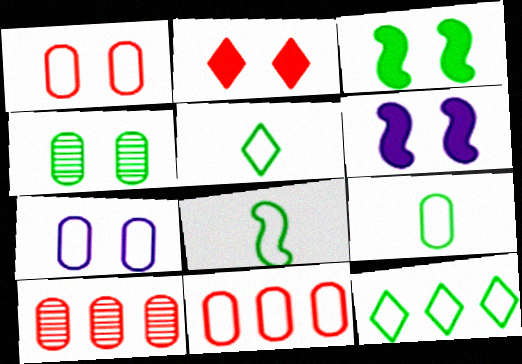[[5, 6, 10], 
[5, 8, 9], 
[7, 9, 11]]